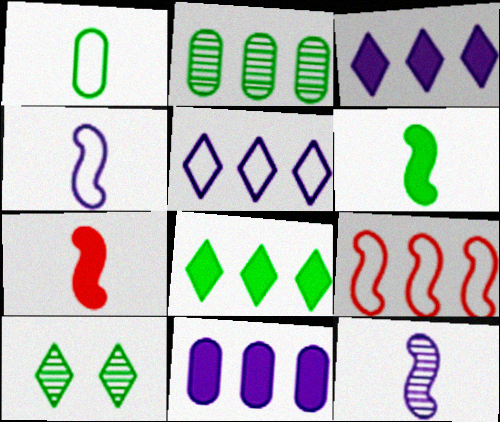[[2, 3, 9]]